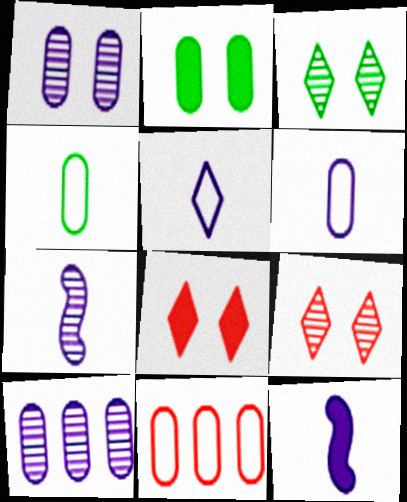[[3, 11, 12]]